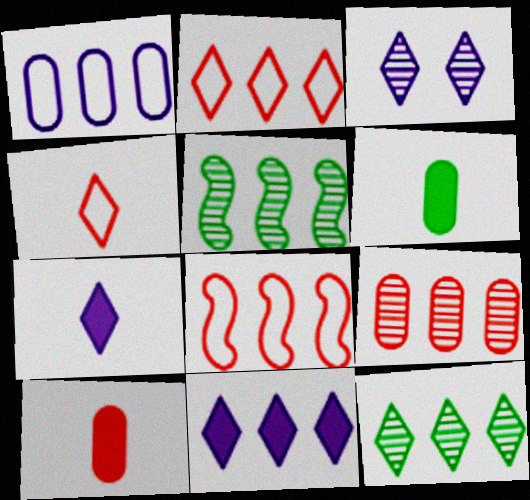[[2, 11, 12], 
[3, 6, 8]]